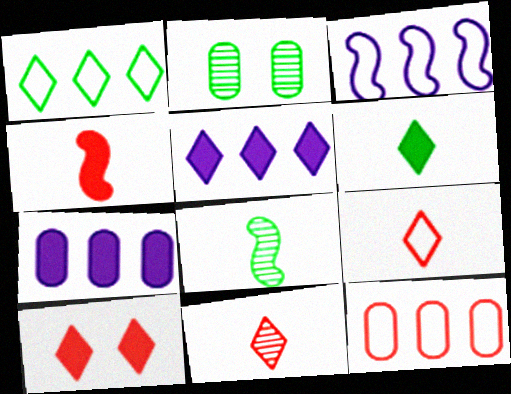[[1, 3, 12], 
[5, 6, 10]]